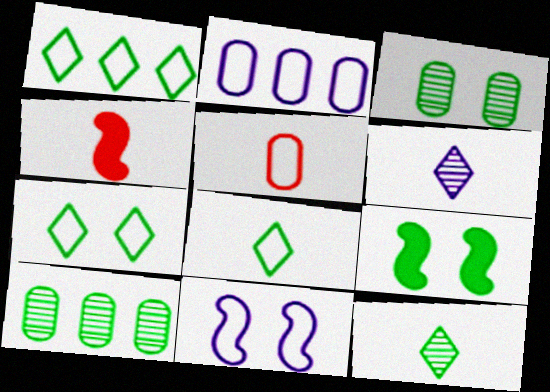[[1, 5, 11], 
[1, 7, 8], 
[3, 7, 9], 
[8, 9, 10]]